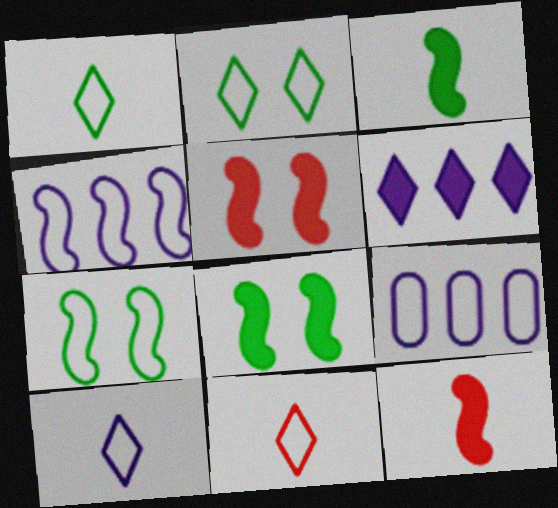[[1, 10, 11], 
[7, 9, 11]]